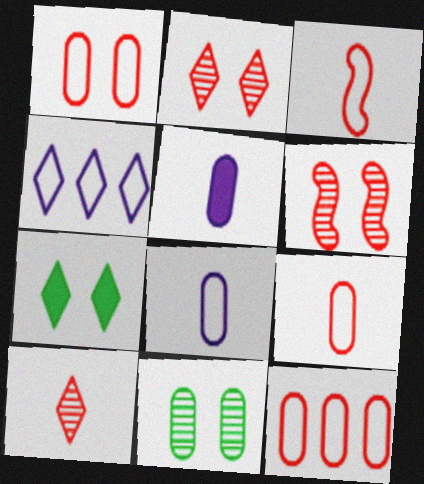[[1, 9, 12], 
[4, 7, 10], 
[5, 11, 12]]